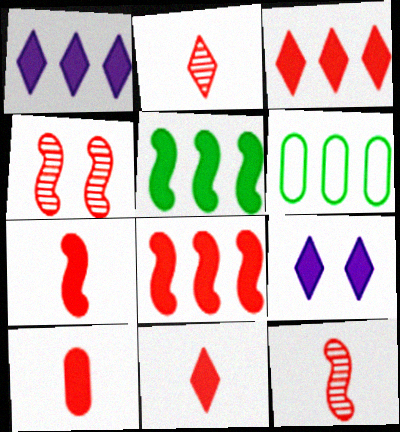[[5, 9, 10], 
[6, 9, 12], 
[7, 10, 11]]